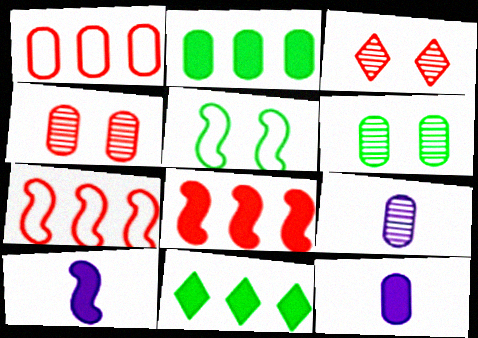[[1, 6, 12]]